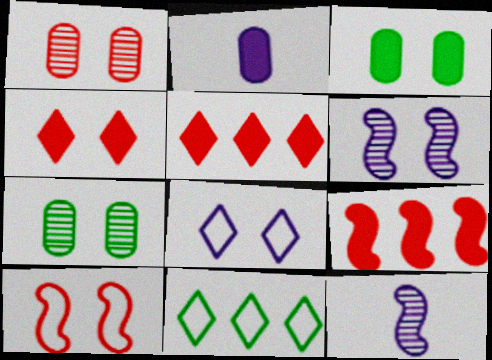[[1, 4, 10]]